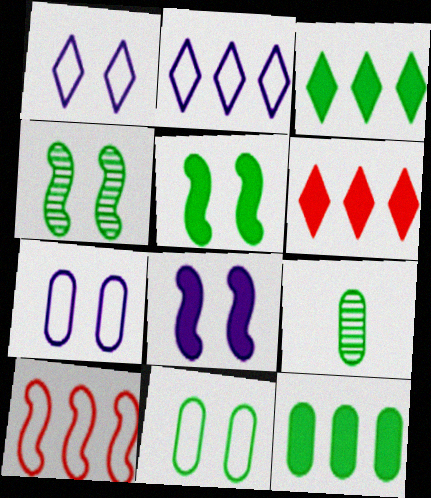[[9, 11, 12]]